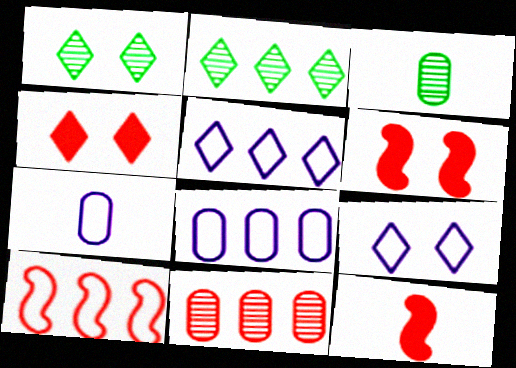[[1, 4, 9], 
[1, 8, 12], 
[2, 6, 7], 
[3, 5, 6]]